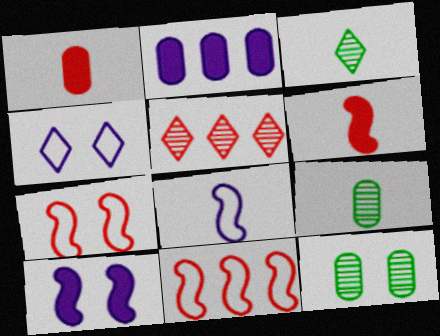[[1, 3, 8], 
[1, 5, 7], 
[2, 3, 7]]